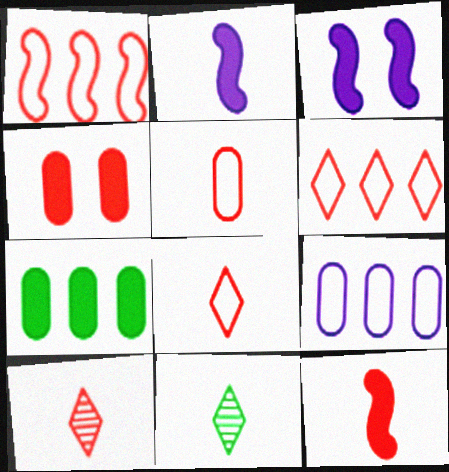[[1, 4, 10], 
[2, 5, 11], 
[5, 10, 12]]